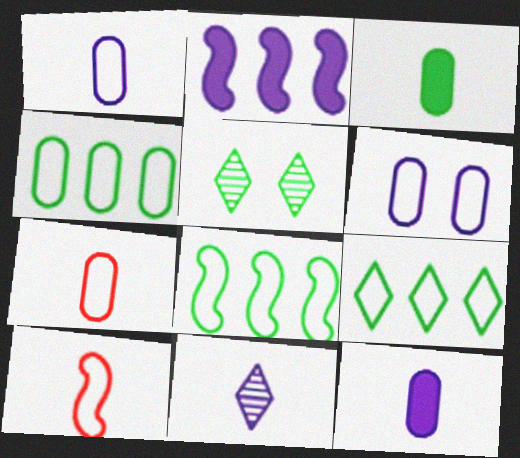[[2, 5, 7], 
[2, 6, 11], 
[3, 5, 8], 
[3, 10, 11], 
[4, 6, 7], 
[4, 8, 9], 
[6, 9, 10]]